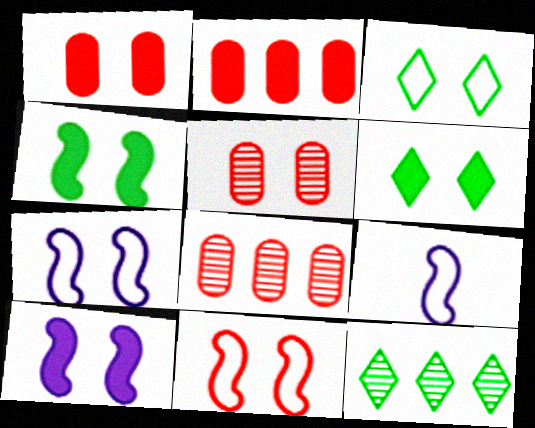[[1, 6, 10], 
[1, 9, 12], 
[3, 5, 10], 
[5, 6, 7], 
[6, 8, 9]]